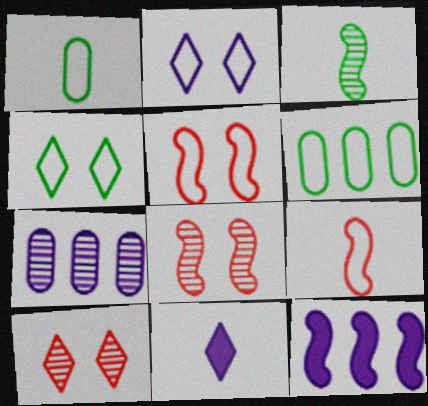[[1, 10, 12], 
[2, 6, 9], 
[3, 5, 12], 
[3, 7, 10], 
[6, 8, 11]]